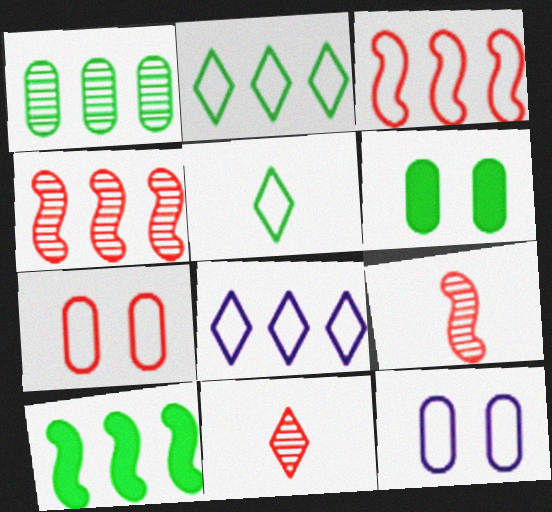[[1, 2, 10], 
[3, 5, 12], 
[6, 8, 9], 
[10, 11, 12]]